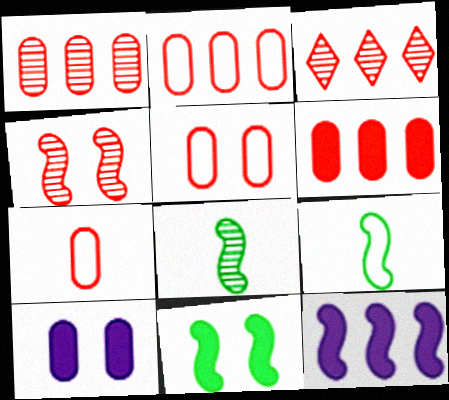[[1, 2, 6], 
[2, 5, 7], 
[3, 9, 10], 
[4, 9, 12]]